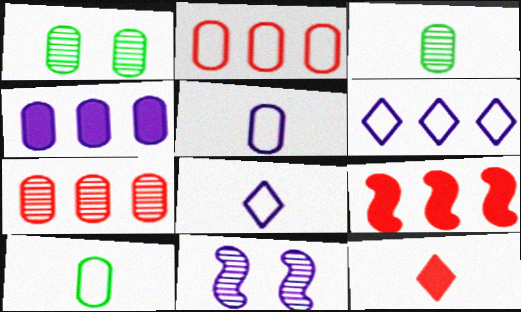[[1, 8, 9], 
[4, 8, 11]]